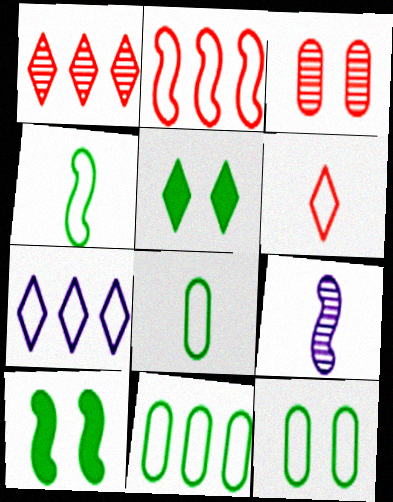[[2, 7, 11], 
[2, 9, 10], 
[8, 11, 12]]